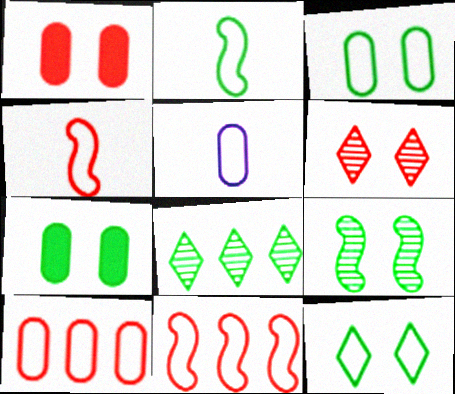[[2, 7, 8], 
[3, 5, 10], 
[5, 11, 12], 
[7, 9, 12]]